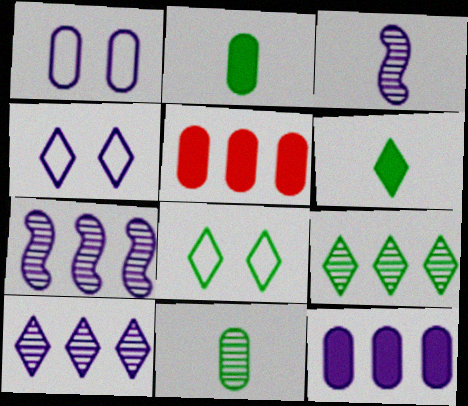[[1, 5, 11], 
[3, 4, 12], 
[3, 5, 8], 
[6, 8, 9]]